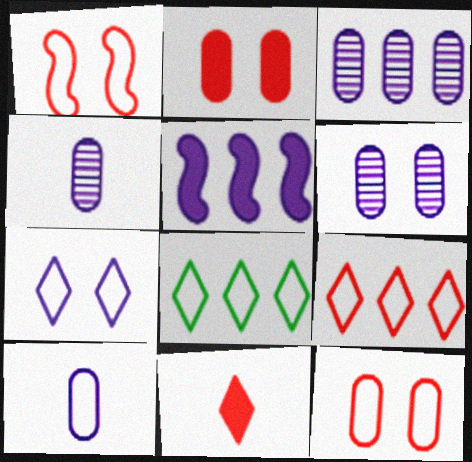[[1, 8, 10], 
[3, 4, 6], 
[4, 5, 7]]